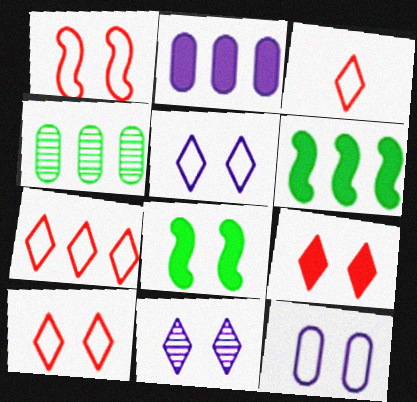[[3, 7, 10]]